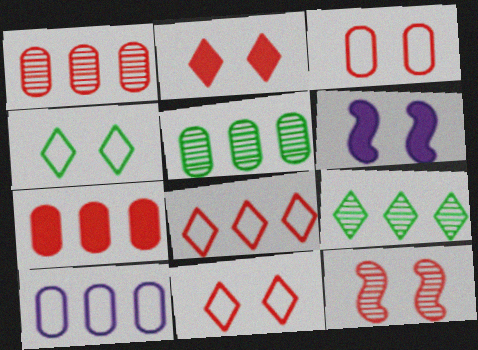[[2, 3, 12], 
[5, 7, 10]]